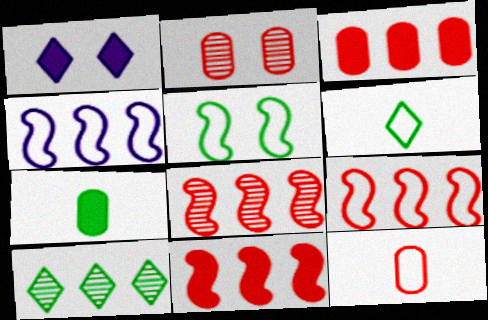[[1, 2, 5], 
[1, 7, 11], 
[2, 3, 12], 
[3, 4, 10], 
[5, 7, 10], 
[8, 9, 11]]